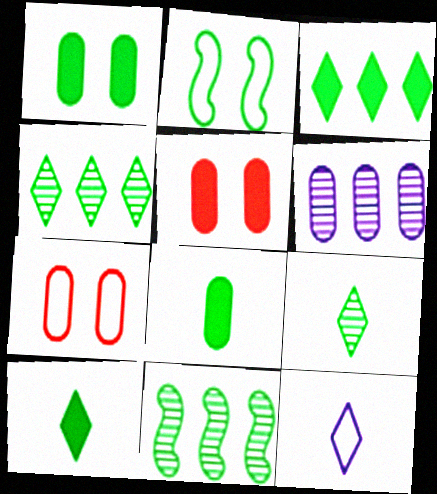[[2, 4, 8], 
[5, 11, 12], 
[6, 7, 8]]